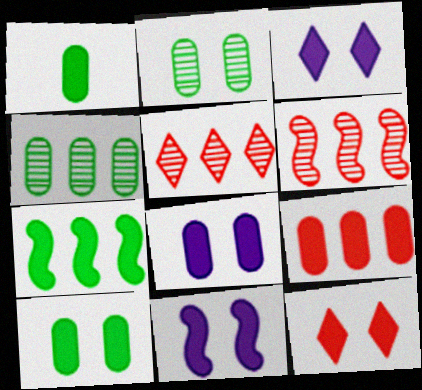[[1, 8, 9], 
[3, 8, 11], 
[10, 11, 12]]